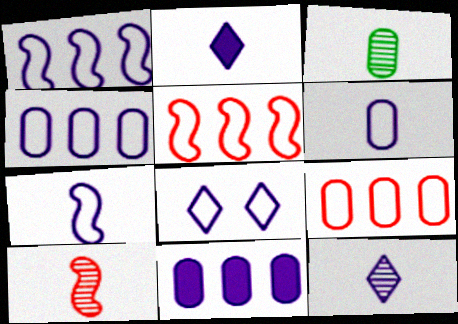[[1, 6, 8], 
[3, 10, 12], 
[4, 7, 8]]